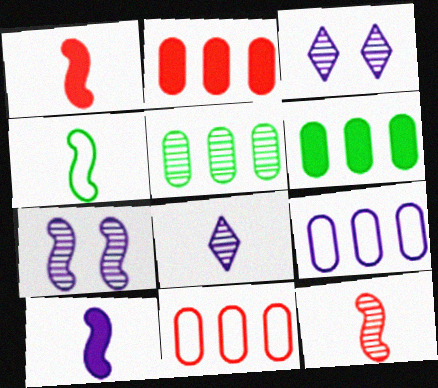[[2, 3, 4], 
[2, 5, 9], 
[3, 5, 12], 
[3, 9, 10], 
[4, 10, 12]]